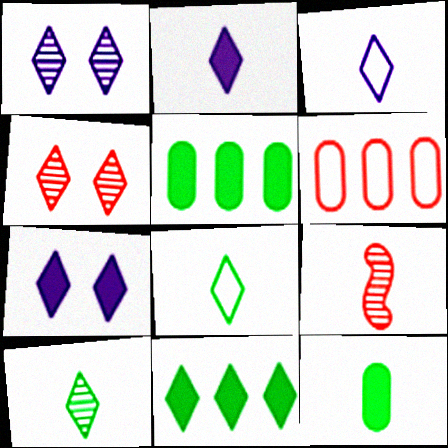[[3, 4, 11], 
[3, 9, 12]]